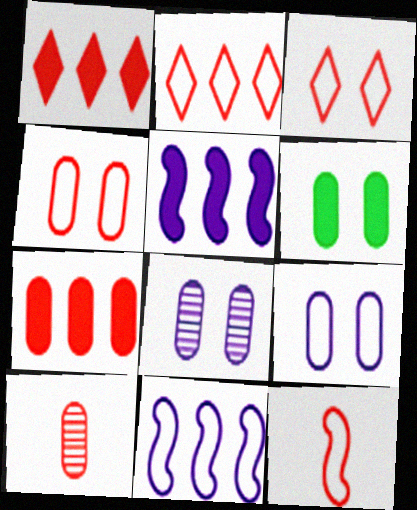[[2, 4, 12], 
[4, 6, 8], 
[4, 7, 10]]